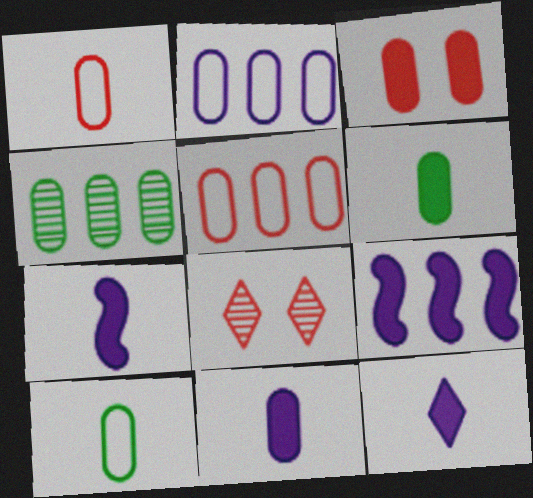[[7, 11, 12], 
[8, 9, 10]]